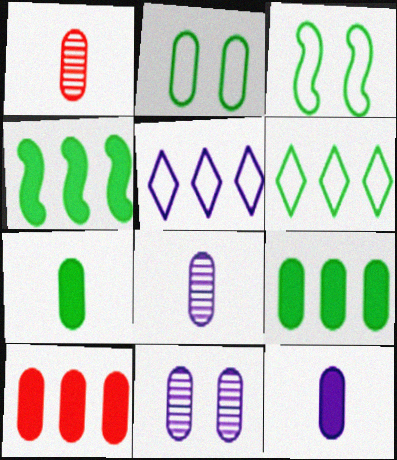[[2, 8, 10]]